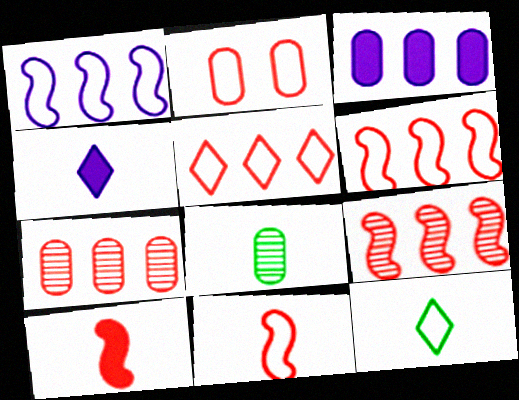[[1, 2, 12], 
[2, 3, 8], 
[2, 5, 11], 
[4, 8, 11]]